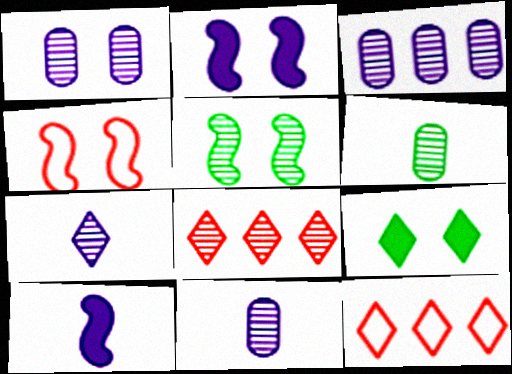[[1, 3, 11], 
[1, 4, 9], 
[2, 4, 5], 
[2, 6, 12], 
[5, 8, 11], 
[7, 9, 12]]